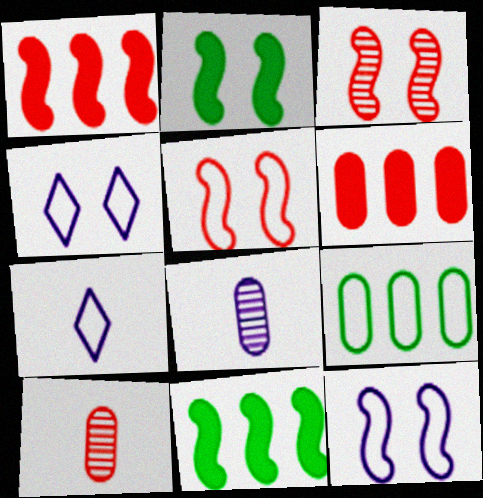[[2, 3, 12], 
[4, 10, 11], 
[5, 7, 9]]